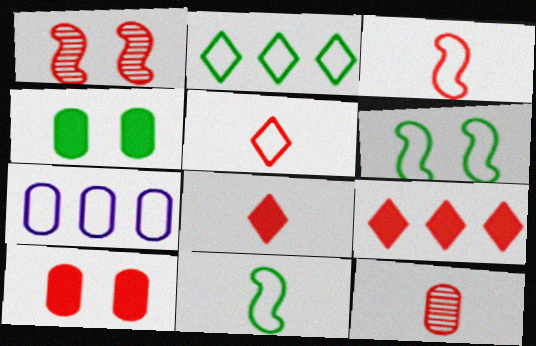[[3, 8, 12], 
[4, 7, 12], 
[5, 6, 7]]